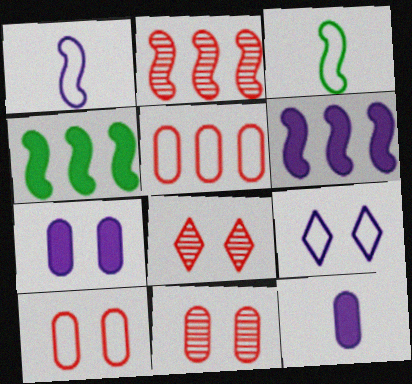[[3, 5, 9]]